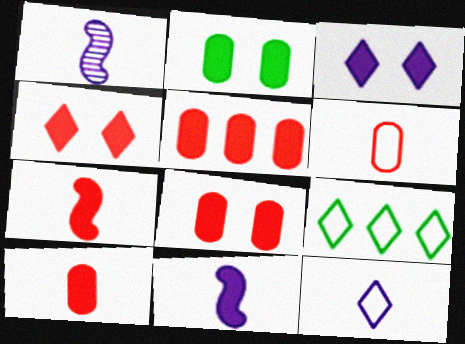[[1, 8, 9], 
[4, 5, 7], 
[5, 8, 10]]